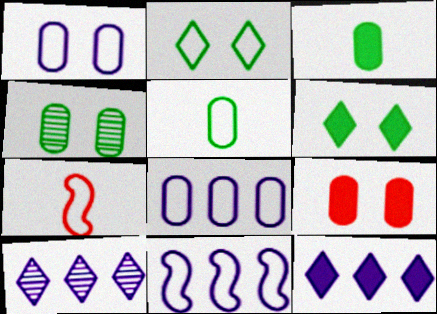[[1, 4, 9], 
[2, 7, 8], 
[4, 7, 12]]